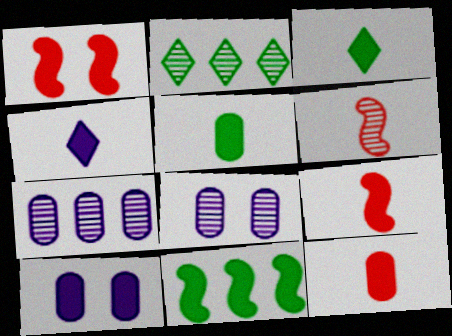[[2, 6, 8], 
[4, 5, 9]]